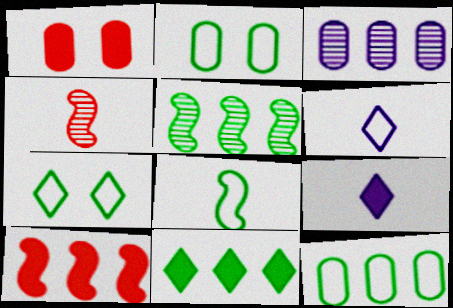[[1, 5, 6], 
[5, 11, 12], 
[7, 8, 12]]